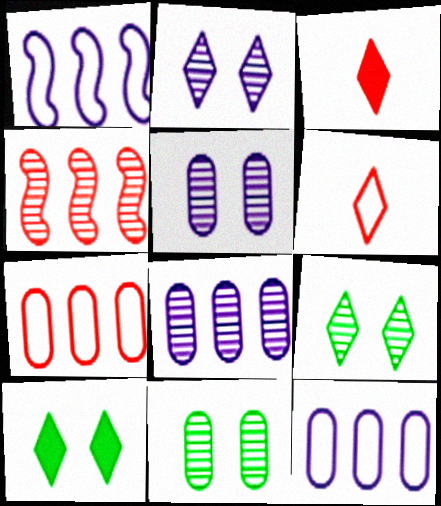[[1, 3, 11]]